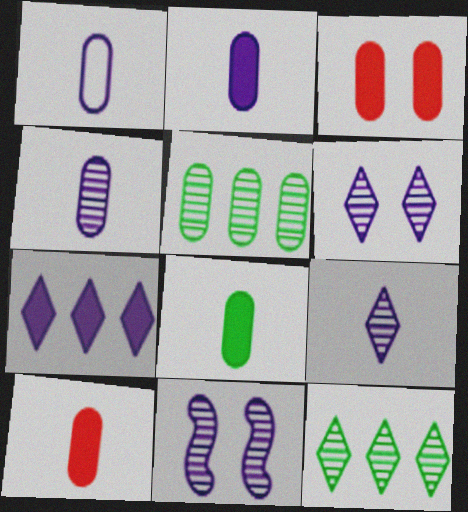[[1, 2, 4], 
[1, 3, 5], 
[1, 7, 11], 
[2, 8, 10]]